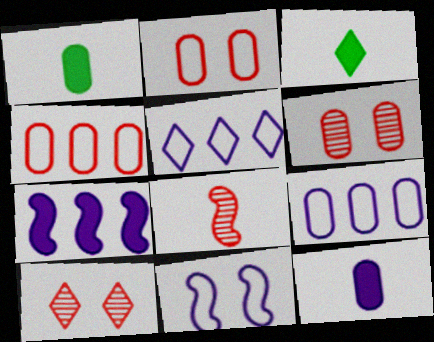[[1, 6, 9], 
[3, 5, 10]]